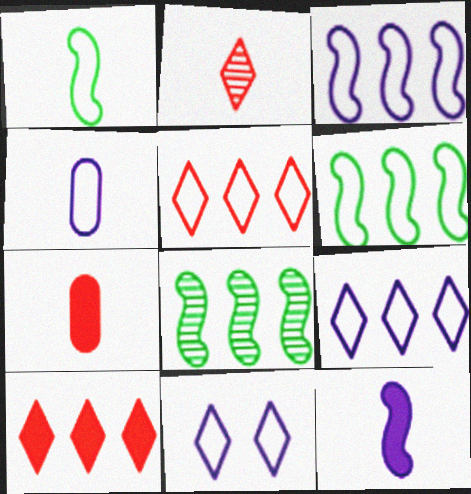[[3, 4, 11], 
[7, 8, 11]]